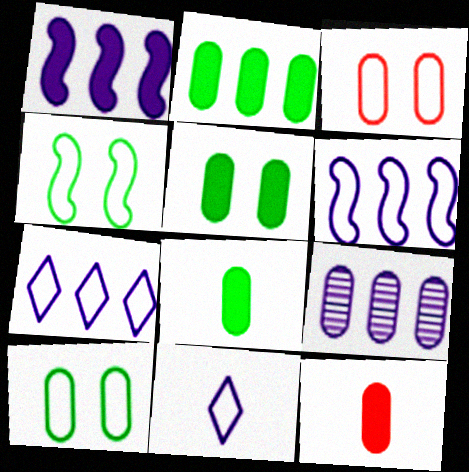[[1, 7, 9], 
[2, 5, 8], 
[3, 8, 9], 
[9, 10, 12]]